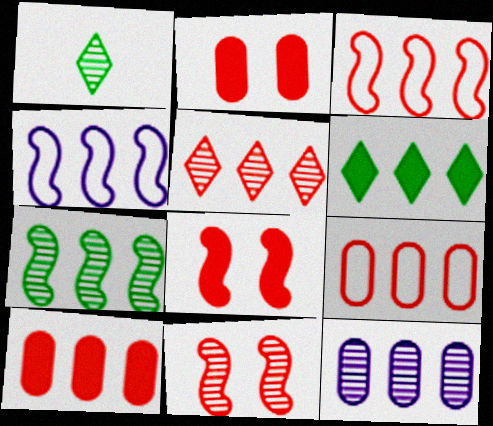[[1, 2, 4], 
[1, 11, 12], 
[3, 5, 10], 
[3, 6, 12], 
[5, 7, 12]]